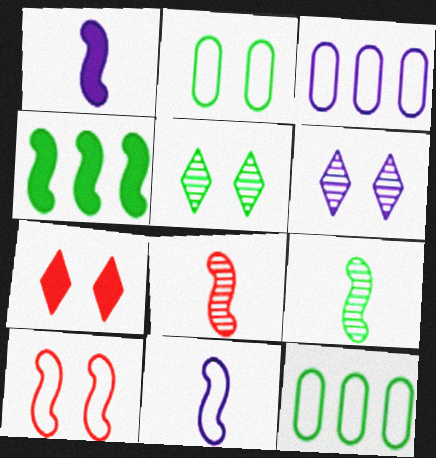[[1, 3, 6], 
[3, 7, 9]]